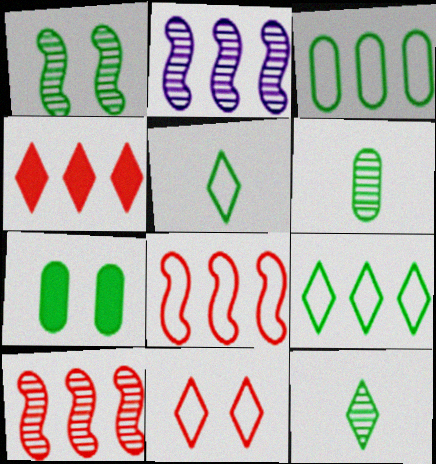[[2, 3, 4], 
[3, 6, 7]]